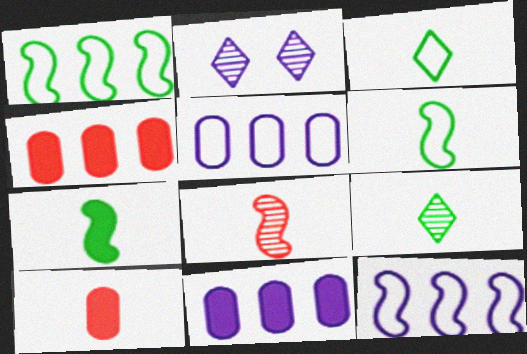[[1, 2, 10], 
[2, 4, 6]]